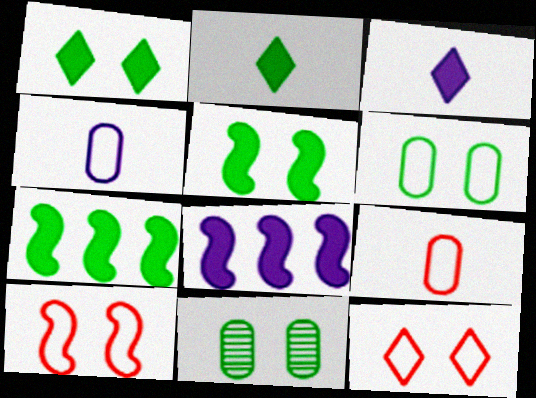[]